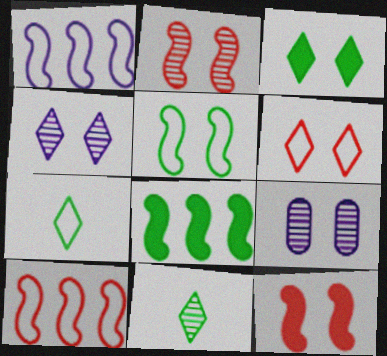[[3, 4, 6]]